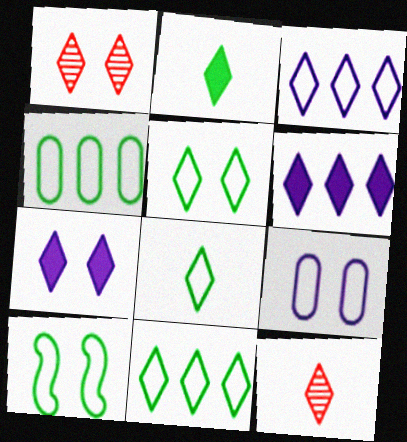[[1, 2, 3], 
[1, 5, 7], 
[1, 6, 8], 
[4, 8, 10], 
[5, 6, 12], 
[5, 8, 11], 
[7, 11, 12]]